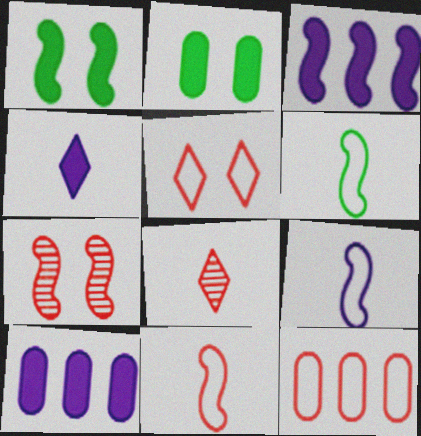[[3, 6, 7], 
[5, 11, 12], 
[6, 9, 11]]